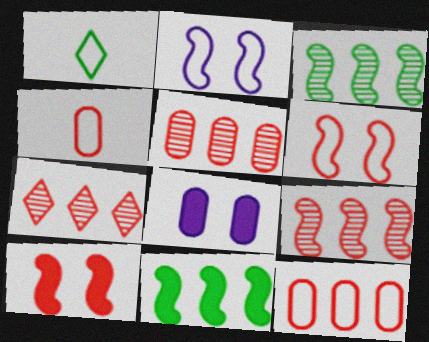[[1, 2, 12], 
[1, 8, 9], 
[4, 7, 10], 
[5, 7, 9]]